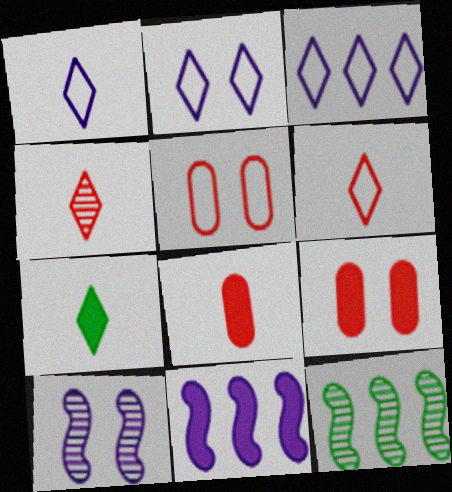[[1, 2, 3], 
[1, 4, 7], 
[1, 9, 12], 
[2, 8, 12], 
[7, 9, 11]]